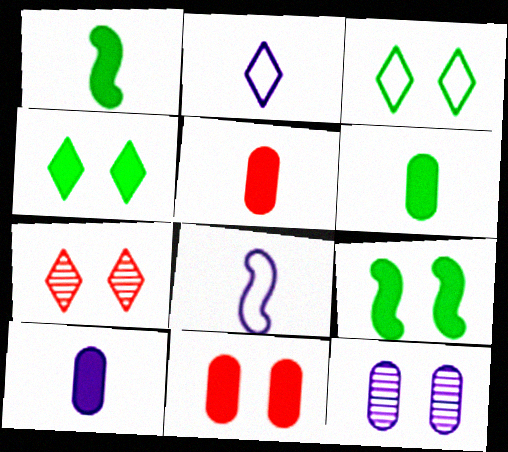[[5, 6, 10]]